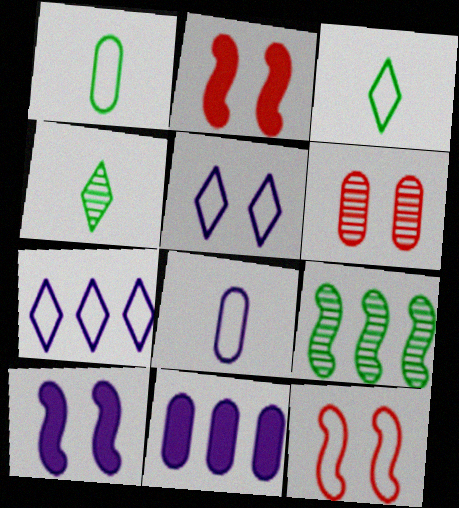[[1, 6, 11], 
[1, 7, 12], 
[4, 11, 12]]